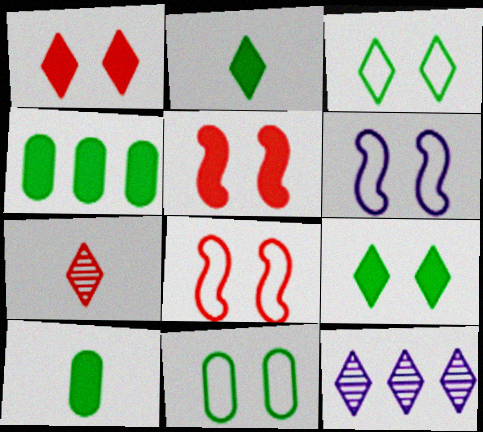[[4, 6, 7], 
[8, 10, 12]]